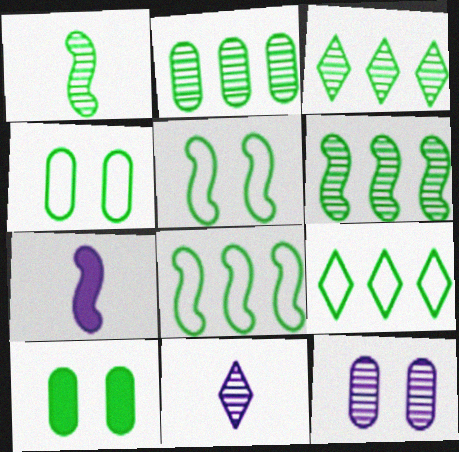[[1, 9, 10], 
[2, 3, 6]]